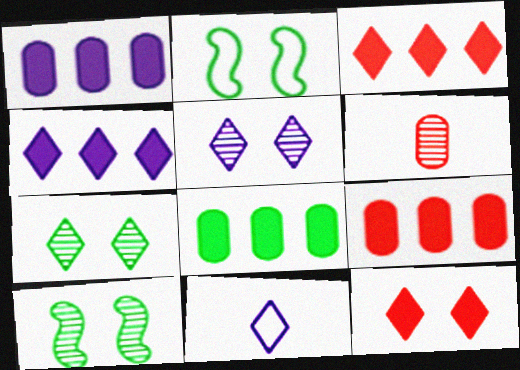[[1, 8, 9], 
[2, 4, 6], 
[3, 7, 11], 
[4, 5, 11], 
[9, 10, 11]]